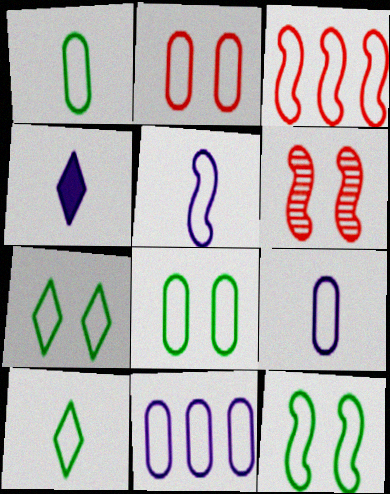[[1, 2, 11], 
[3, 5, 12], 
[3, 7, 9], 
[7, 8, 12]]